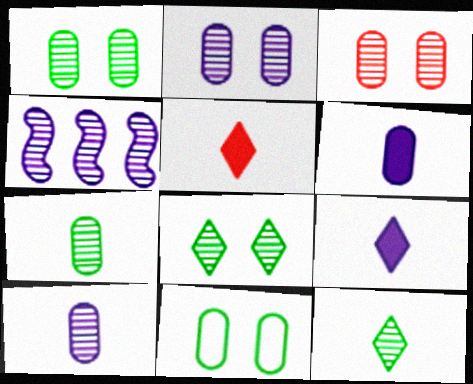[[1, 2, 3], 
[3, 4, 12], 
[4, 5, 11]]